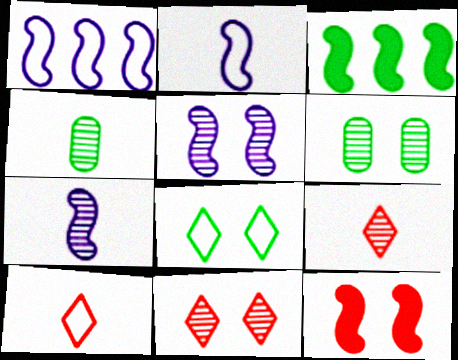[[3, 4, 8], 
[4, 7, 9], 
[5, 6, 11]]